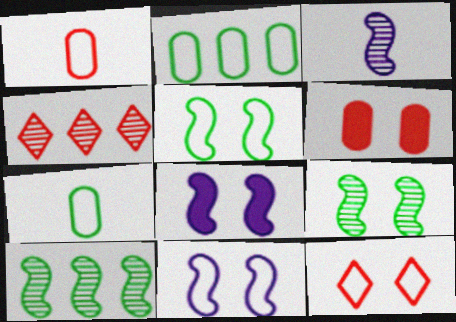[[4, 7, 8]]